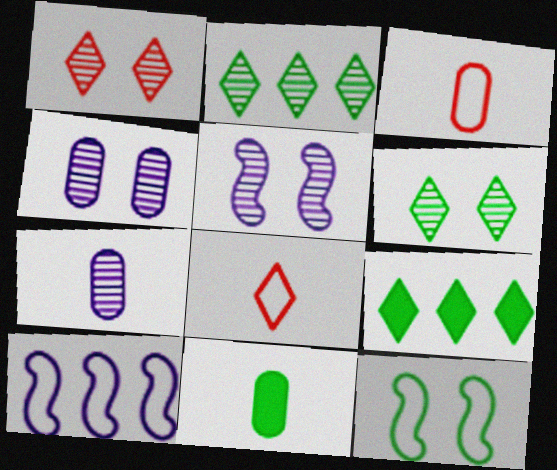[[1, 10, 11], 
[2, 11, 12], 
[3, 5, 9], 
[3, 7, 11]]